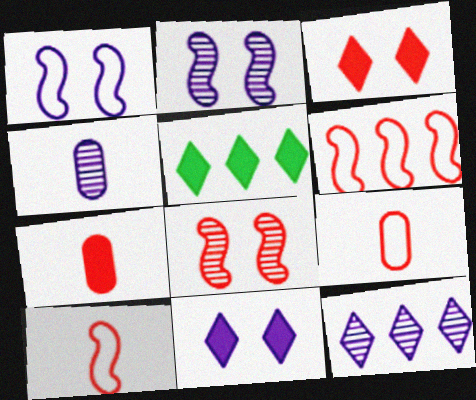[[2, 4, 12], 
[2, 5, 9]]